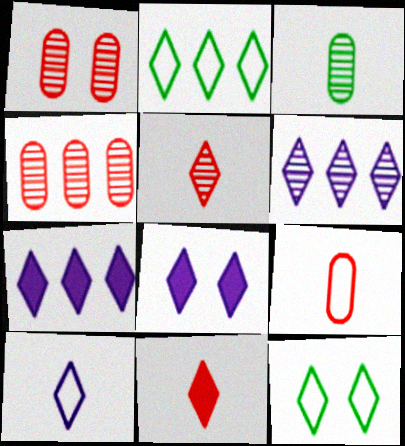[[2, 5, 8], 
[5, 7, 12], 
[6, 8, 10], 
[6, 11, 12]]